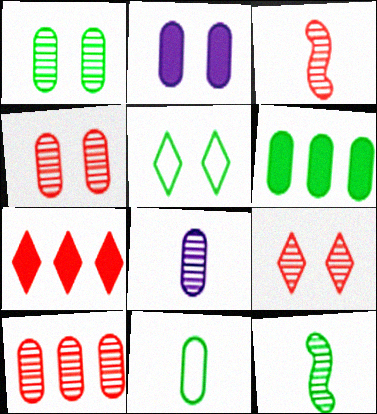[[1, 6, 11], 
[1, 8, 10], 
[2, 10, 11], 
[3, 9, 10], 
[5, 6, 12]]